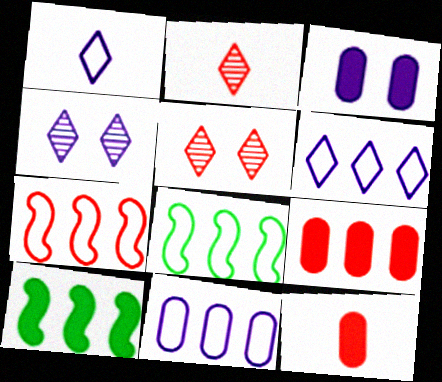[[2, 3, 8], 
[4, 8, 12], 
[5, 7, 12]]